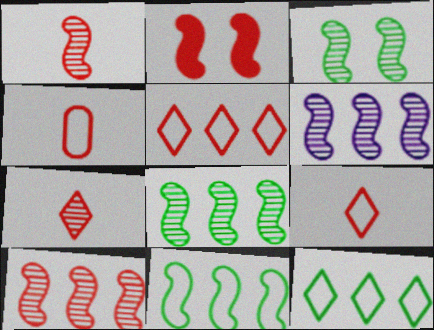[[1, 3, 6], 
[6, 8, 10]]